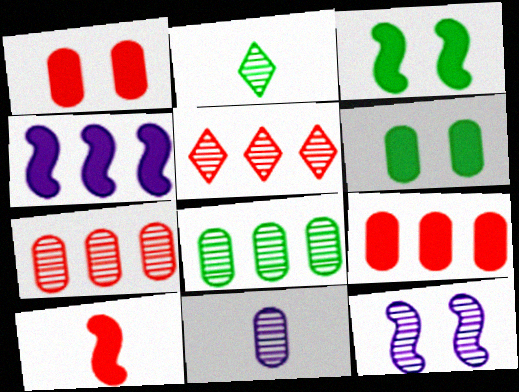[[2, 7, 12], 
[3, 4, 10]]